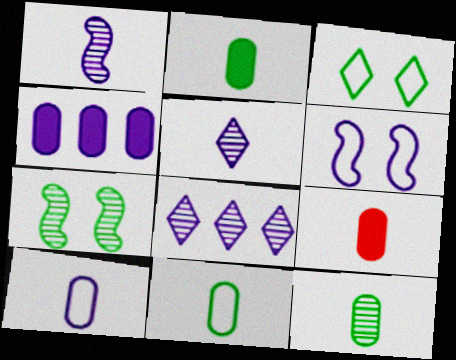[[2, 11, 12], 
[4, 5, 6], 
[9, 10, 12]]